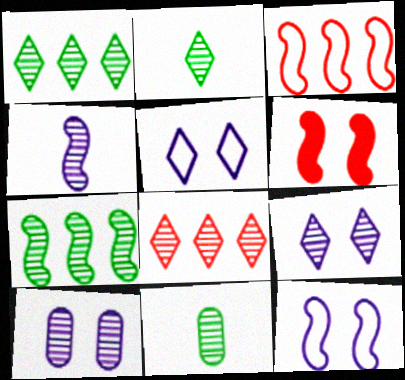[[2, 8, 9]]